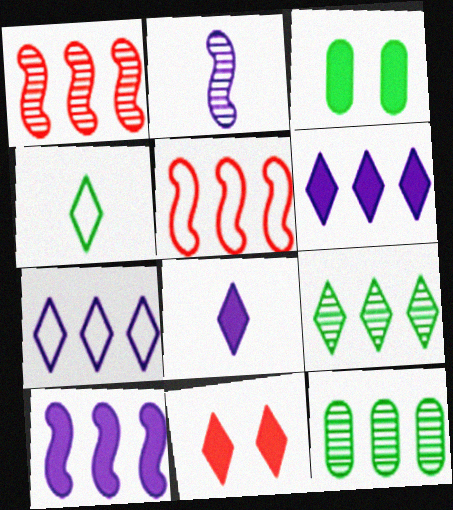[[5, 6, 12]]